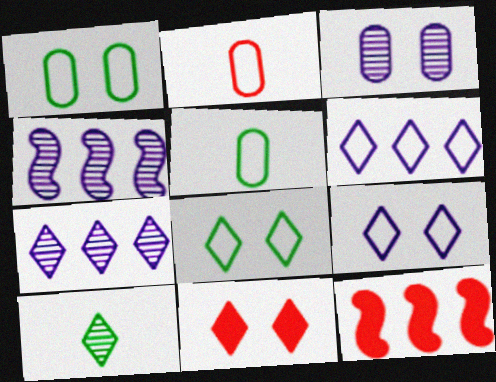[[4, 5, 11], 
[6, 10, 11]]